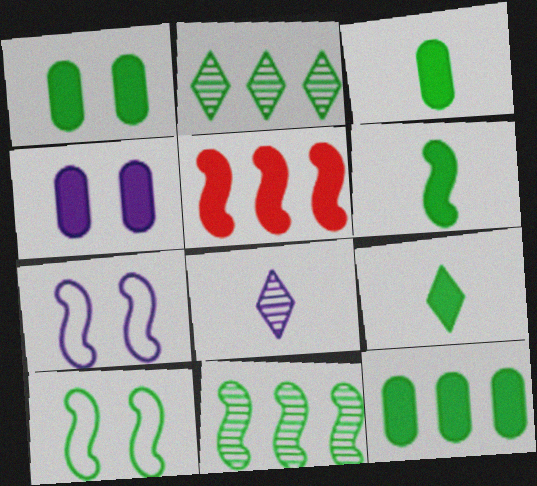[[1, 3, 12], 
[2, 3, 10], 
[3, 6, 9], 
[4, 5, 9], 
[6, 10, 11]]